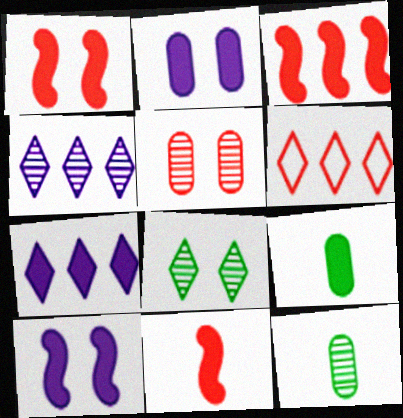[[1, 3, 11], 
[1, 7, 9], 
[5, 6, 11], 
[6, 10, 12]]